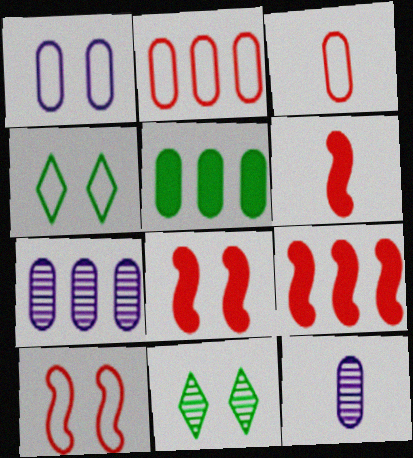[[1, 4, 10], 
[1, 8, 11], 
[2, 5, 7], 
[4, 6, 7], 
[4, 9, 12], 
[6, 8, 9]]